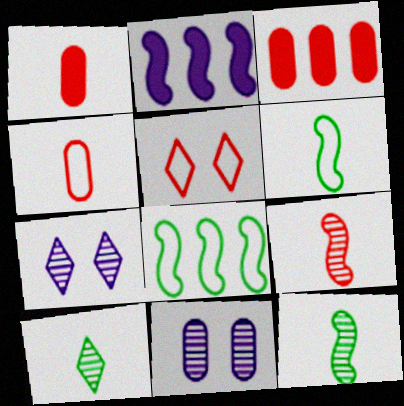[[1, 7, 8], 
[3, 5, 9], 
[3, 6, 7]]